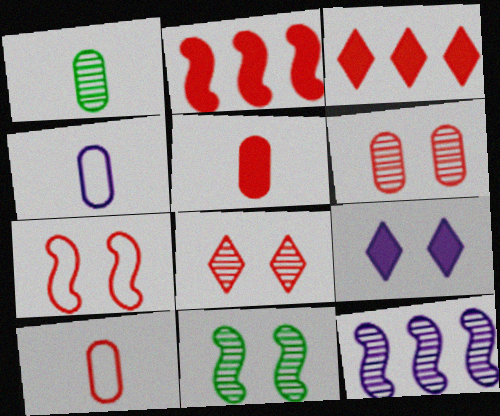[[1, 4, 5], 
[1, 8, 12], 
[2, 8, 10], 
[3, 4, 11], 
[4, 9, 12]]